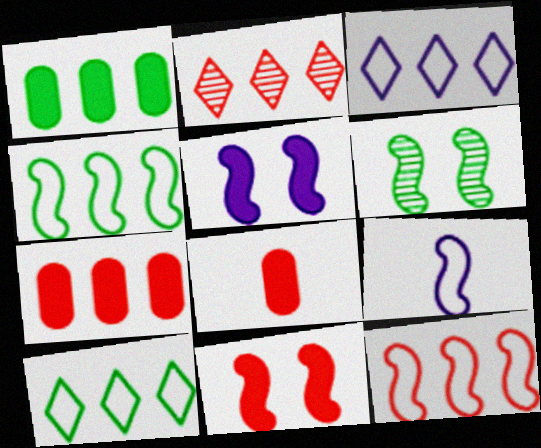[[2, 7, 12], 
[3, 6, 8]]